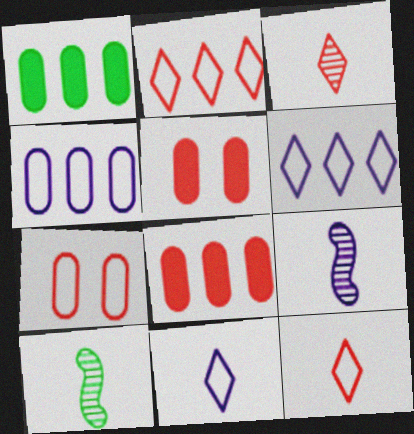[[5, 6, 10]]